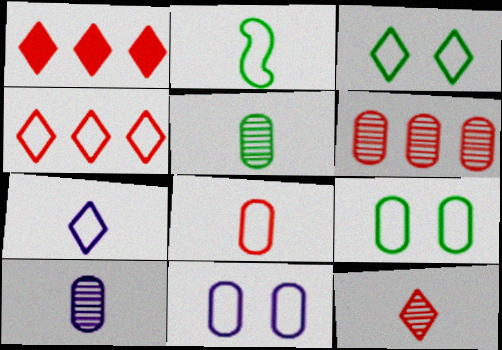[[2, 4, 11], 
[2, 7, 8], 
[3, 4, 7]]